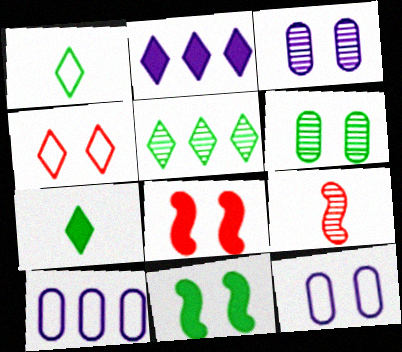[[3, 4, 11], 
[3, 5, 9]]